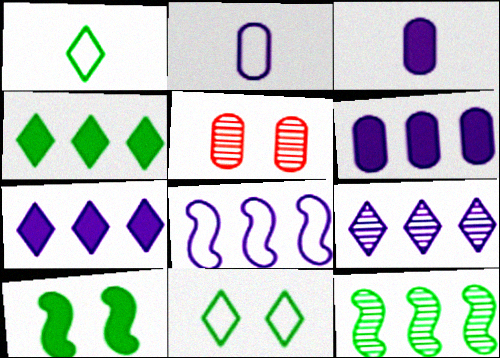[[6, 8, 9]]